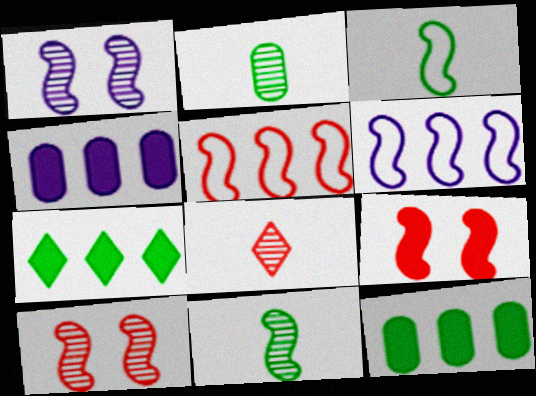[[6, 9, 11]]